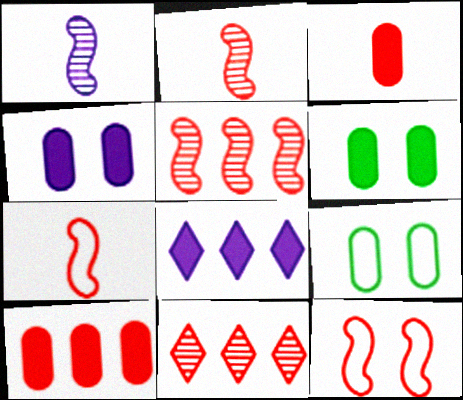[[2, 8, 9], 
[3, 11, 12]]